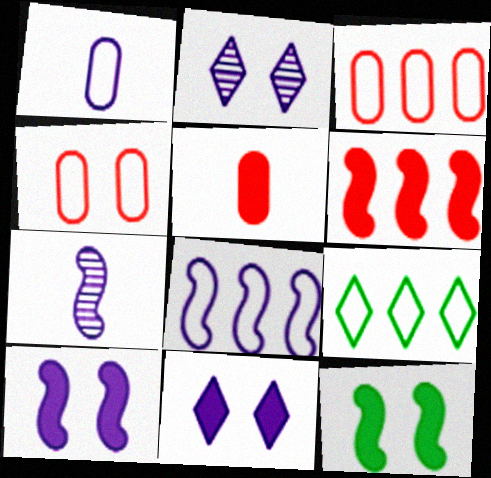[[2, 4, 12], 
[3, 8, 9], 
[7, 8, 10]]